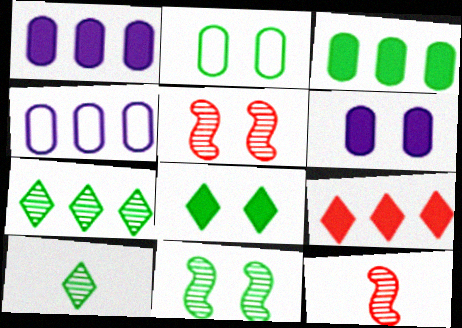[[2, 8, 11], 
[4, 8, 12]]